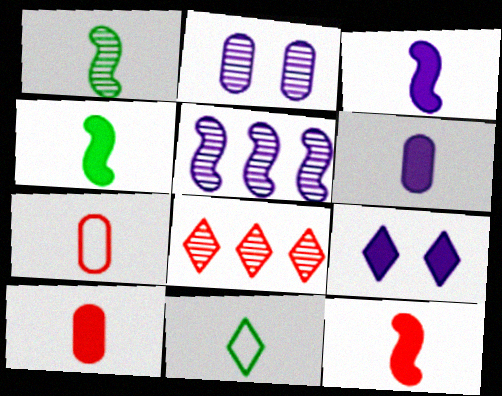[[1, 2, 8], 
[3, 4, 12], 
[8, 9, 11]]